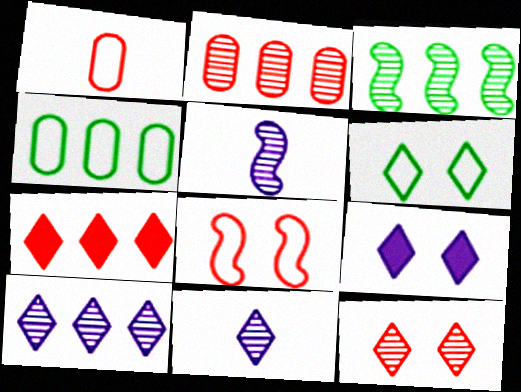[[1, 3, 9], 
[2, 3, 10], 
[6, 7, 11], 
[6, 9, 12]]